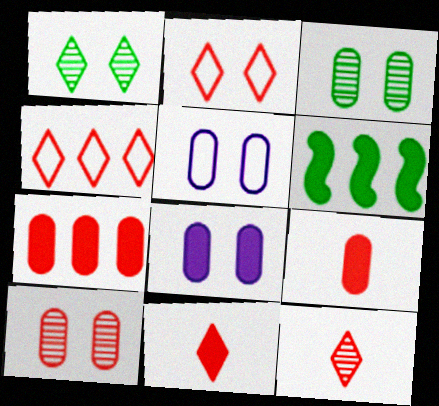[[5, 6, 12], 
[6, 8, 11]]